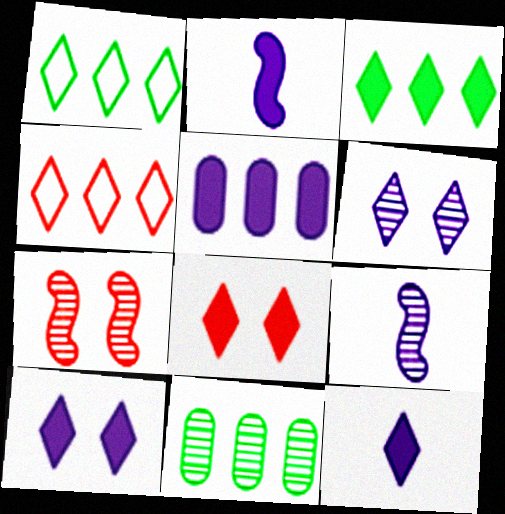[[2, 5, 10], 
[3, 8, 12]]